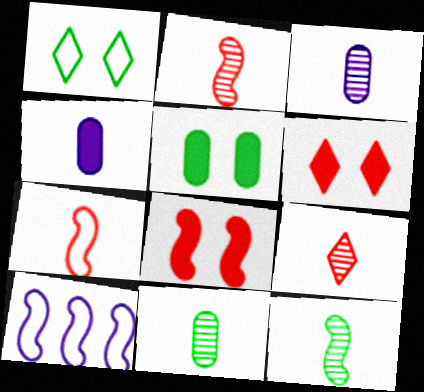[[3, 9, 12], 
[5, 9, 10], 
[6, 10, 11], 
[8, 10, 12]]